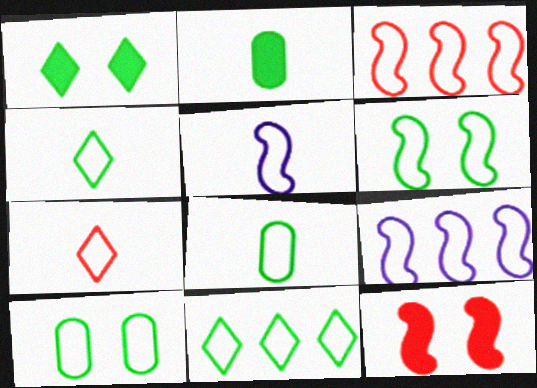[[3, 5, 6], 
[5, 7, 8], 
[6, 8, 11], 
[7, 9, 10]]